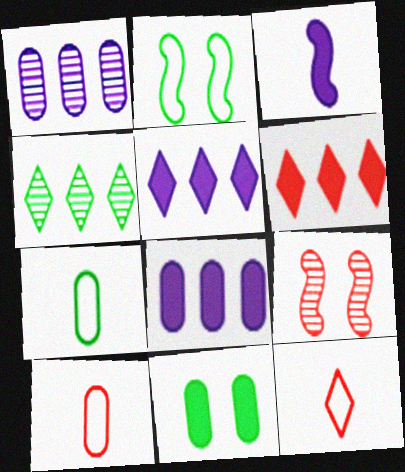[[1, 10, 11], 
[3, 6, 11], 
[5, 7, 9], 
[6, 9, 10]]